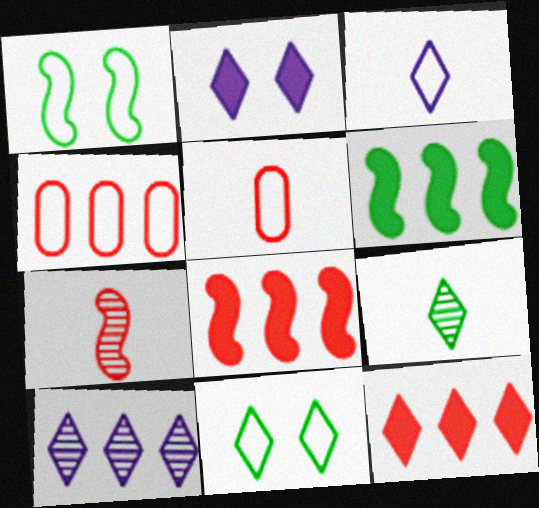[[1, 3, 4], 
[2, 3, 10], 
[4, 6, 10]]